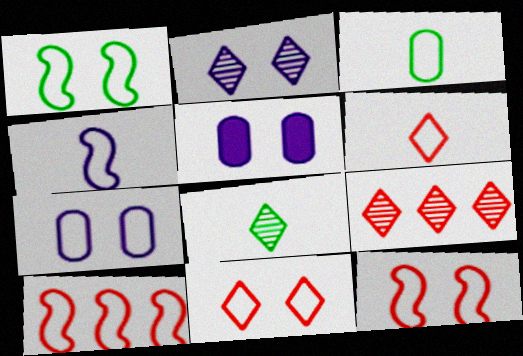[[1, 4, 10], 
[1, 7, 11], 
[2, 8, 9], 
[3, 4, 6], 
[5, 8, 10]]